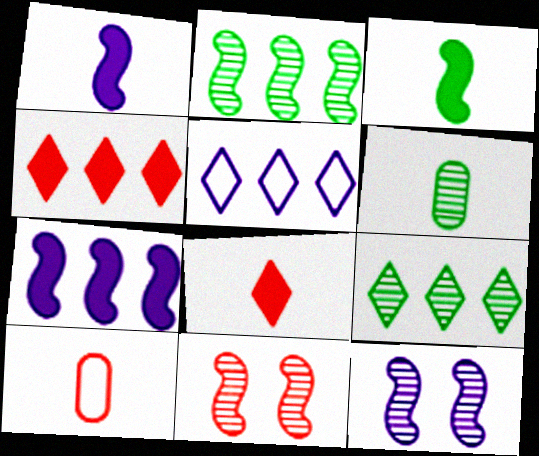[[4, 5, 9], 
[4, 10, 11]]